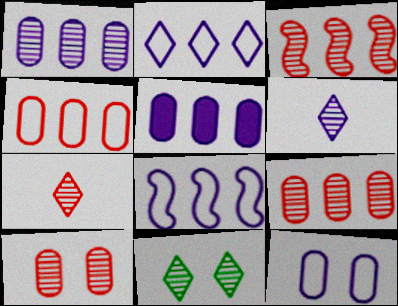[[3, 7, 10]]